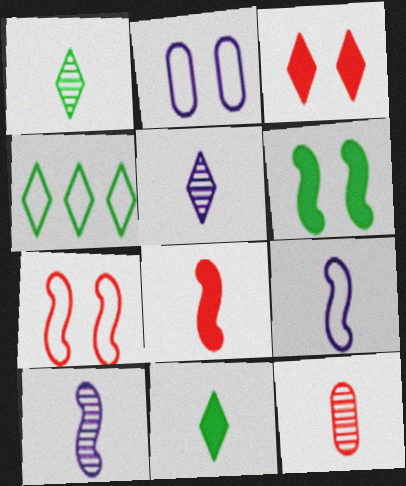[[1, 10, 12], 
[3, 4, 5], 
[9, 11, 12]]